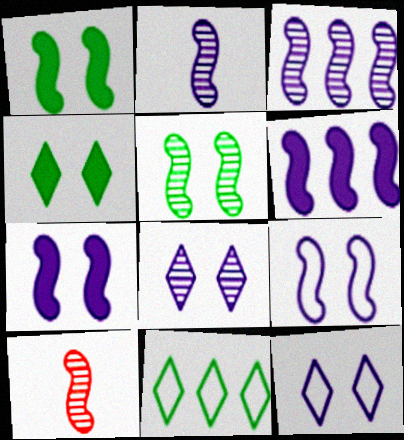[[2, 6, 9], 
[3, 5, 10]]